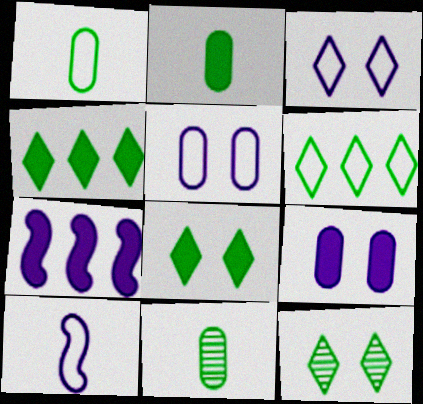[[1, 2, 11]]